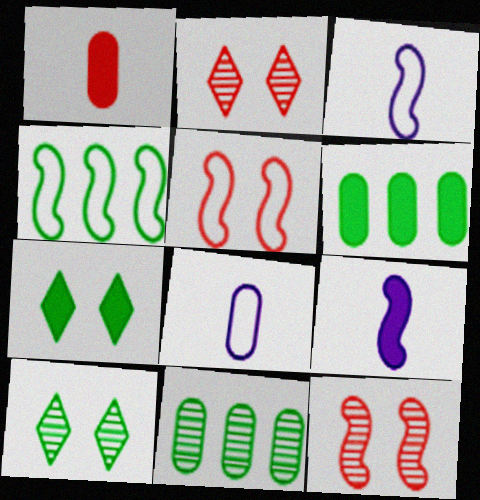[[2, 3, 6], 
[3, 4, 5], 
[4, 9, 12]]